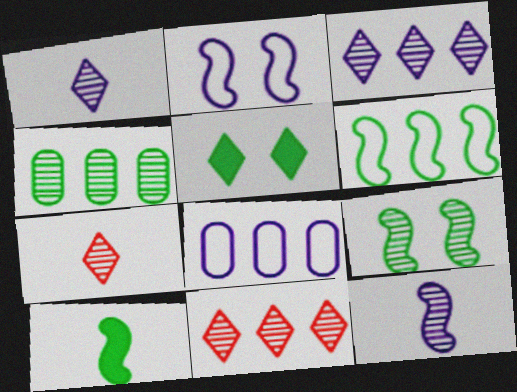[[6, 9, 10]]